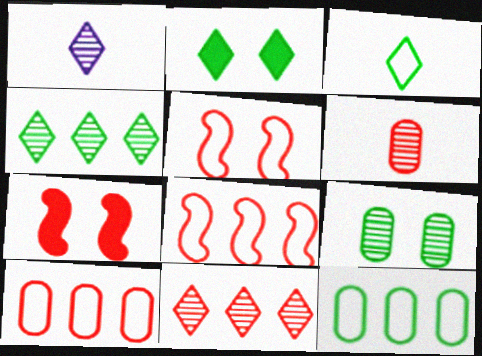[[1, 7, 12], 
[2, 3, 4]]